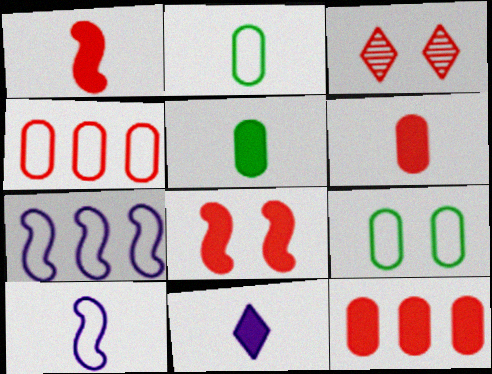[[1, 3, 4], 
[1, 5, 11], 
[3, 5, 7]]